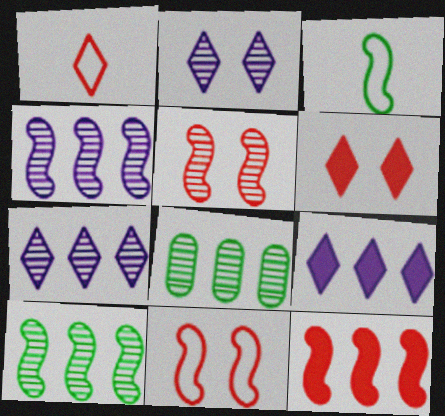[]